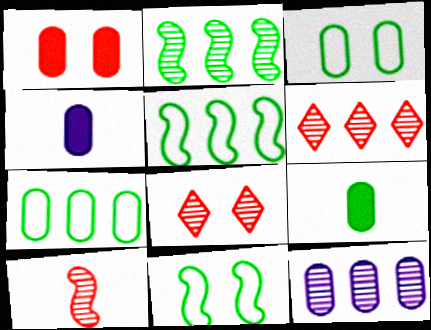[[2, 6, 12], 
[4, 5, 8], 
[4, 6, 11]]